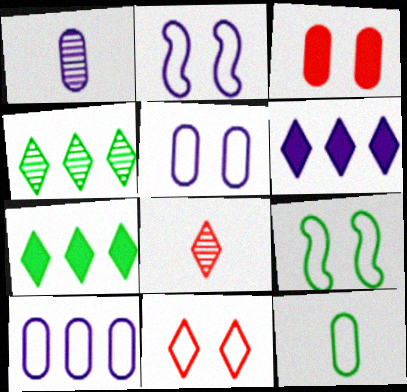[[1, 2, 6], 
[5, 9, 11]]